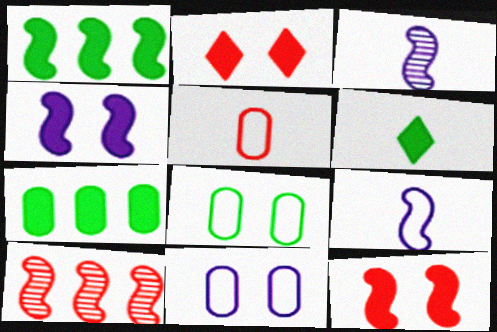[[2, 5, 10], 
[3, 5, 6], 
[6, 10, 11]]